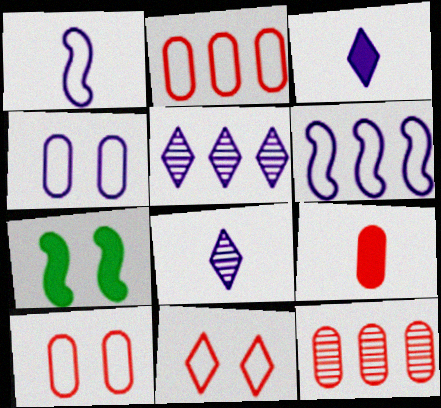[[2, 7, 8], 
[9, 10, 12]]